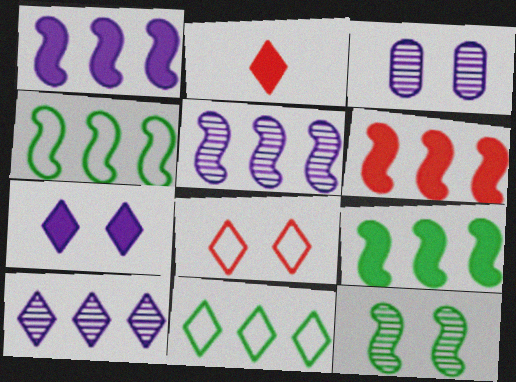[[1, 6, 9], 
[2, 3, 4], 
[4, 5, 6]]